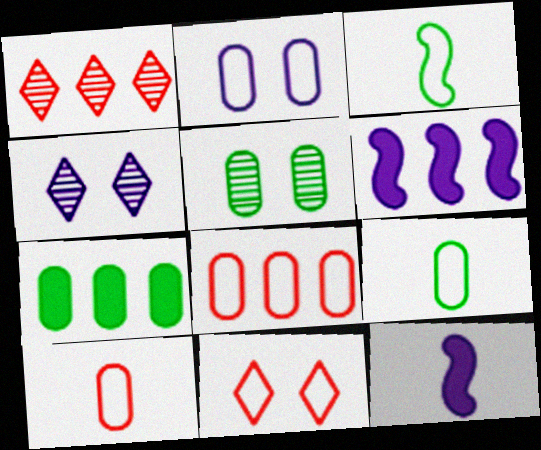[[2, 8, 9], 
[5, 7, 9]]